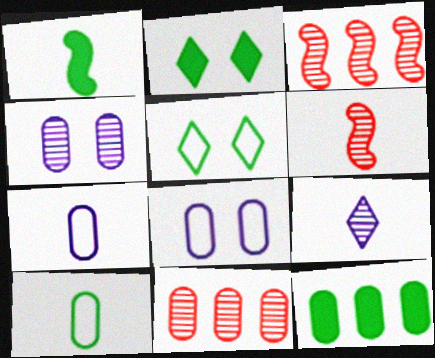[[1, 2, 12], 
[2, 3, 7]]